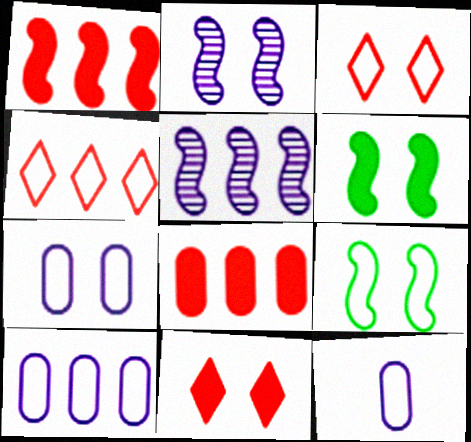[[3, 7, 9], 
[4, 9, 12], 
[7, 10, 12]]